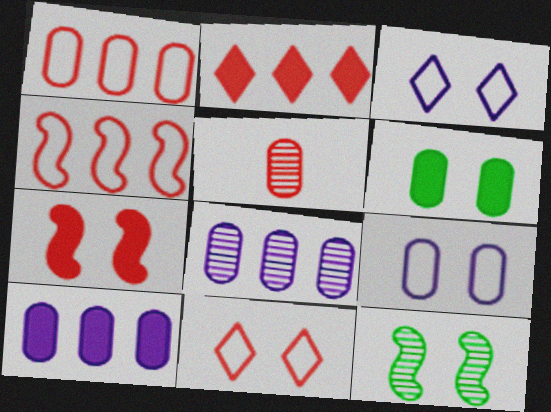[]